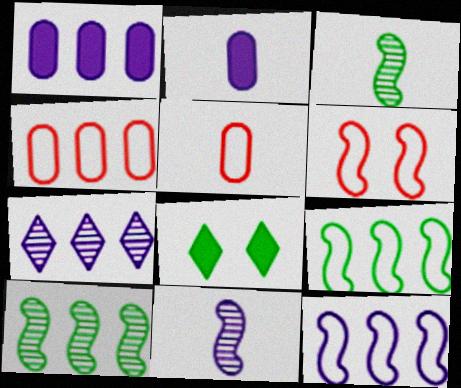[[1, 7, 12], 
[4, 8, 11]]